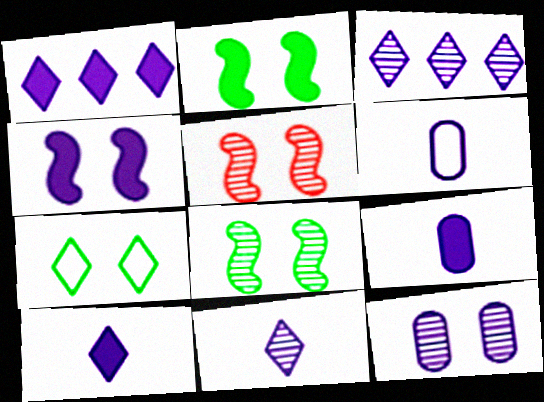[[1, 4, 9], 
[3, 4, 6]]